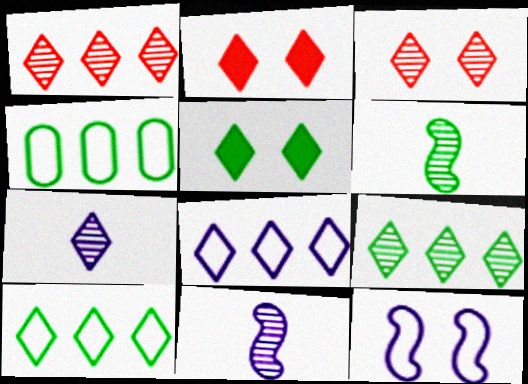[[2, 4, 11], 
[2, 7, 10], 
[3, 7, 9], 
[4, 5, 6]]